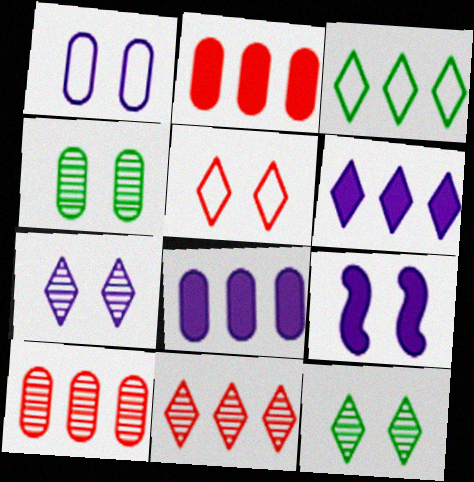[[1, 7, 9], 
[3, 6, 11], 
[4, 5, 9]]